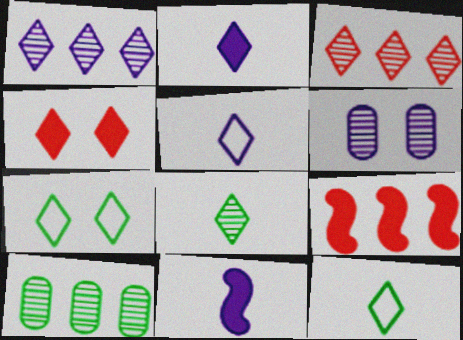[[1, 4, 12], 
[2, 3, 7], 
[6, 9, 12]]